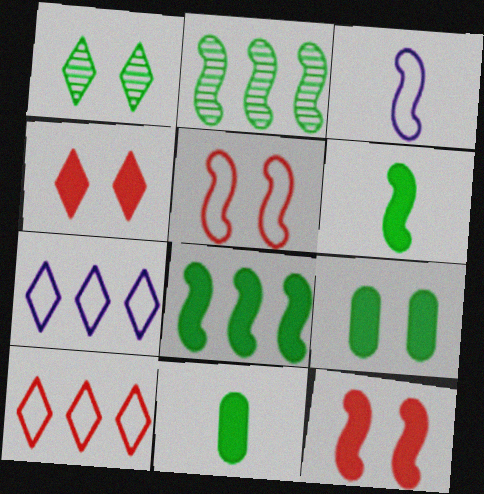[[2, 3, 12]]